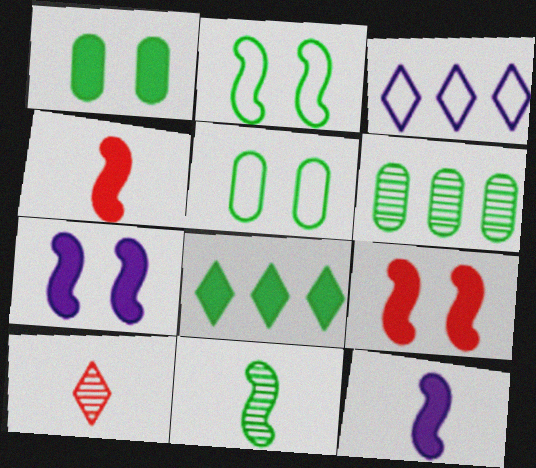[[5, 8, 11]]